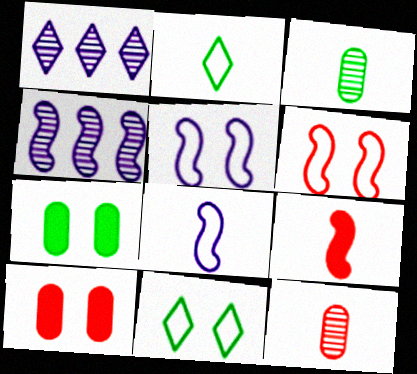[[2, 4, 10]]